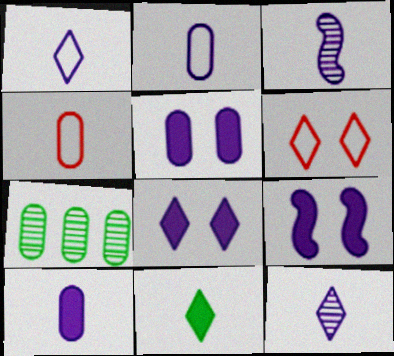[[1, 3, 10], 
[3, 4, 11], 
[4, 5, 7], 
[5, 8, 9]]